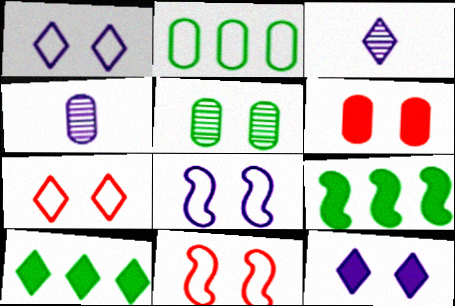[[2, 4, 6], 
[3, 7, 10], 
[4, 7, 9], 
[4, 10, 11], 
[5, 11, 12]]